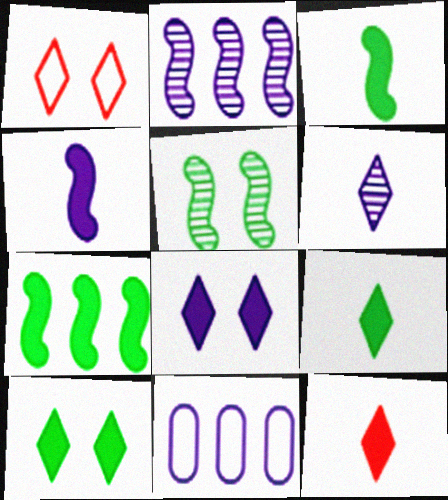[[5, 11, 12]]